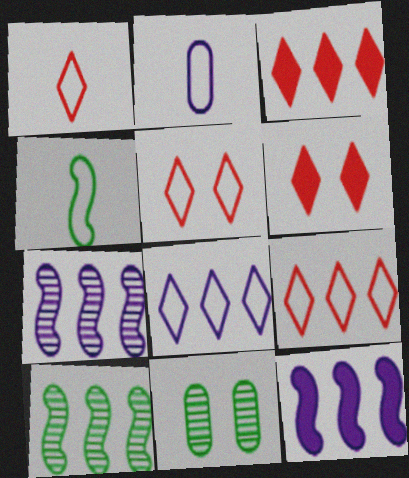[[1, 2, 4], 
[1, 5, 9], 
[1, 11, 12], 
[2, 6, 10]]